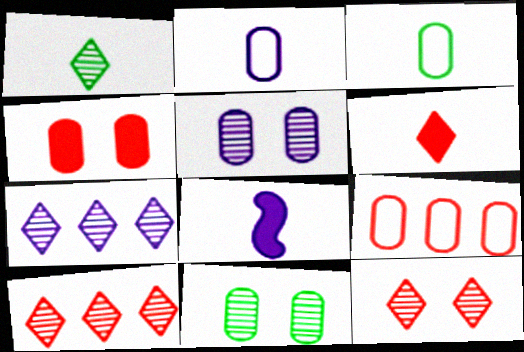[[1, 7, 12]]